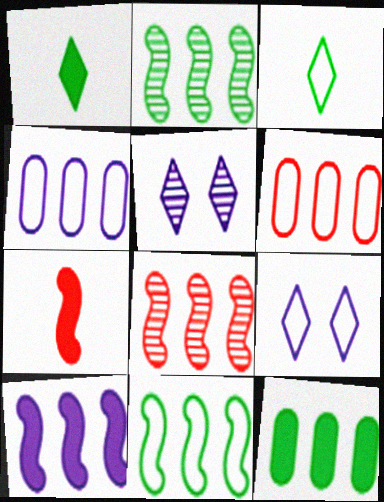[[8, 10, 11]]